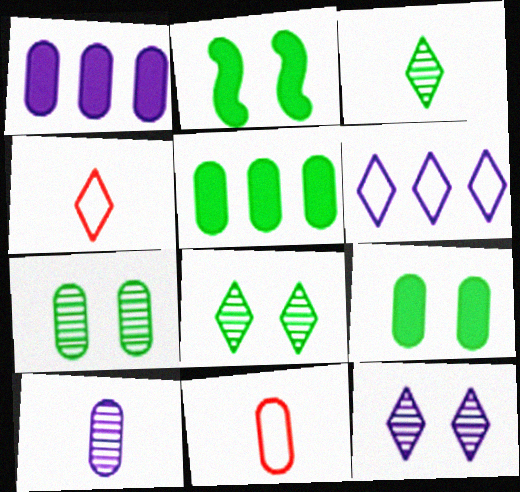[[1, 7, 11]]